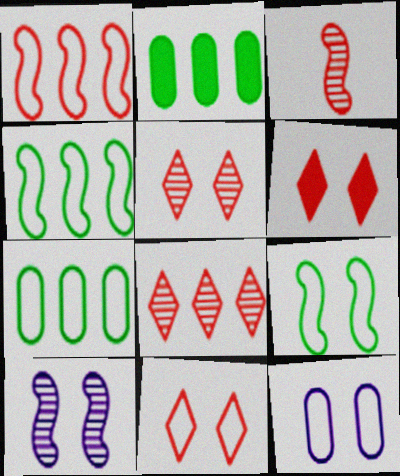[[5, 6, 11], 
[9, 11, 12]]